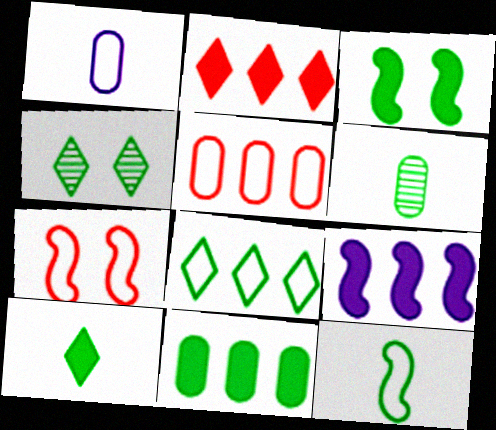[[1, 7, 8], 
[2, 9, 11], 
[3, 6, 8], 
[3, 10, 11], 
[4, 8, 10], 
[4, 11, 12], 
[6, 10, 12]]